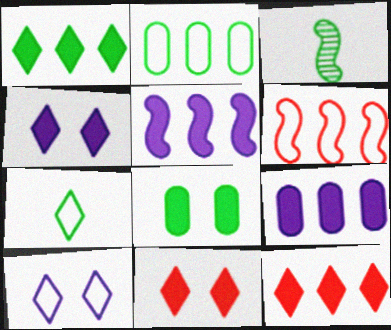[]